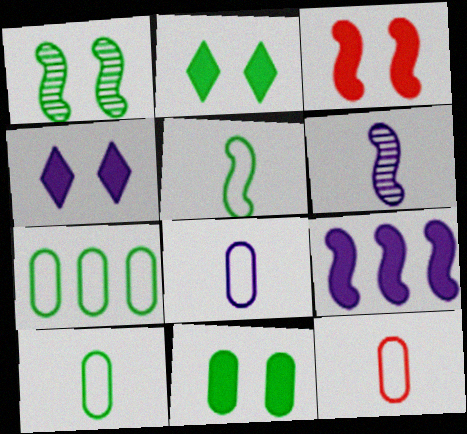[[3, 4, 11], 
[8, 10, 12]]